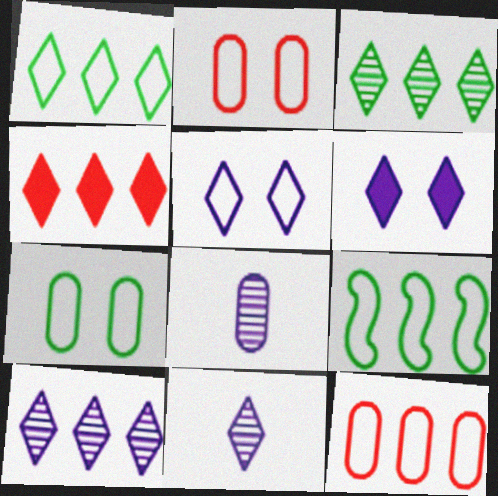[[1, 4, 10]]